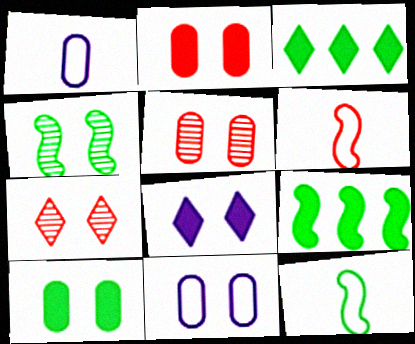[[1, 7, 9], 
[4, 9, 12], 
[5, 10, 11]]